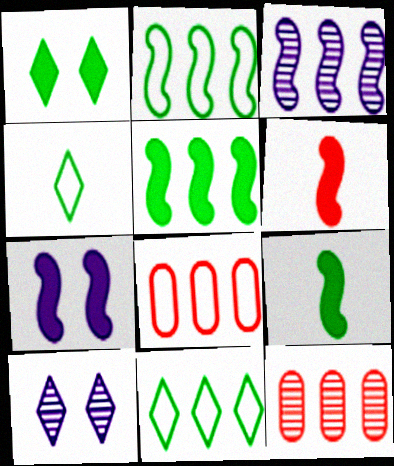[[4, 7, 12], 
[5, 6, 7], 
[8, 9, 10]]